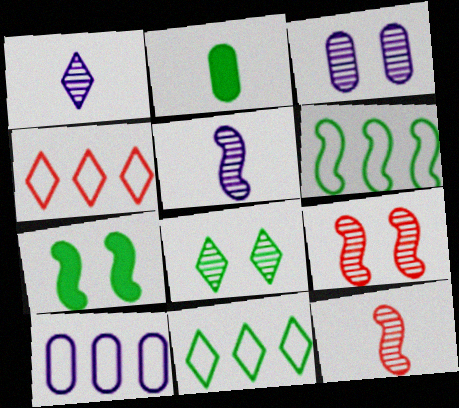[[2, 6, 8], 
[3, 8, 9], 
[4, 6, 10]]